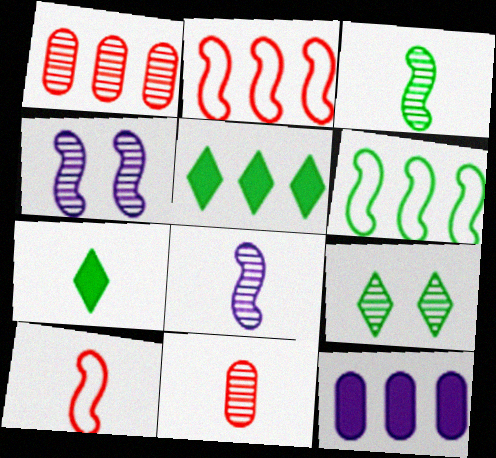[[1, 8, 9], 
[9, 10, 12]]